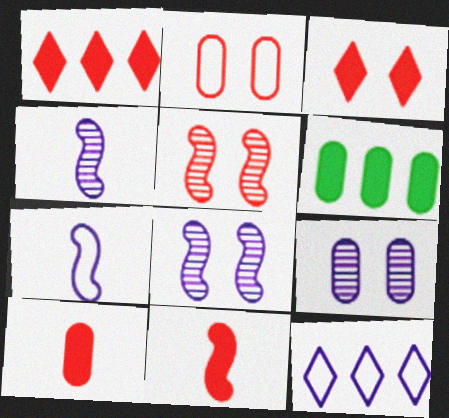[[2, 3, 5]]